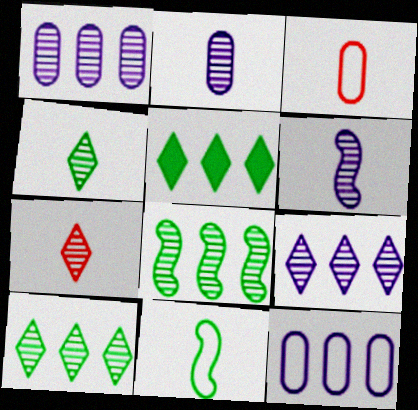[]